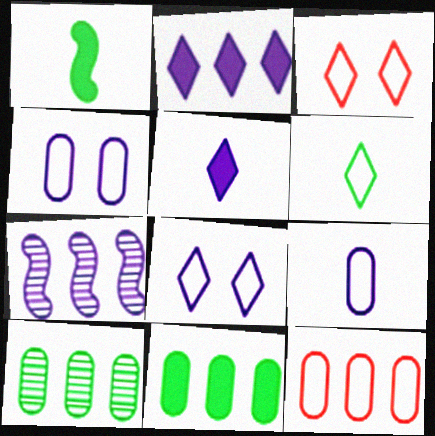[[4, 5, 7]]